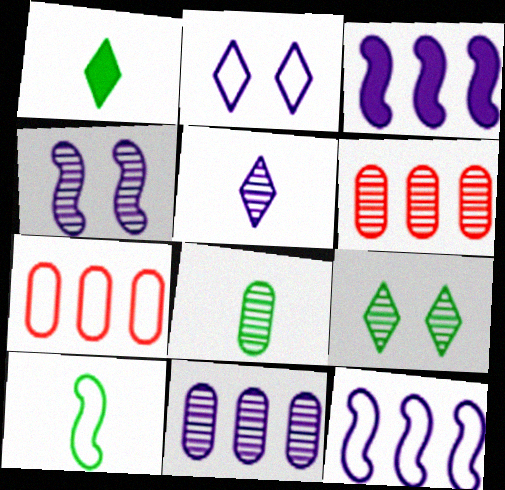[[1, 4, 7], 
[1, 8, 10], 
[2, 7, 10], 
[4, 5, 11]]